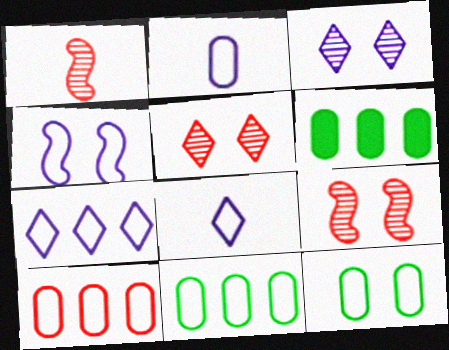[[2, 4, 7], 
[2, 10, 12], 
[6, 8, 9]]